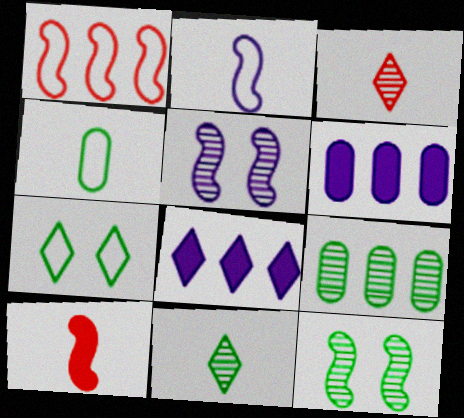[[1, 8, 9], 
[3, 5, 9], 
[3, 7, 8], 
[9, 11, 12]]